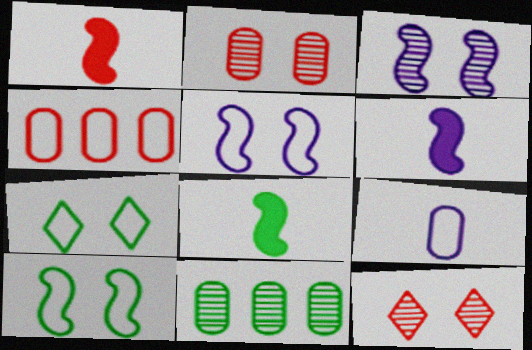[[1, 4, 12], 
[1, 6, 8], 
[7, 8, 11]]